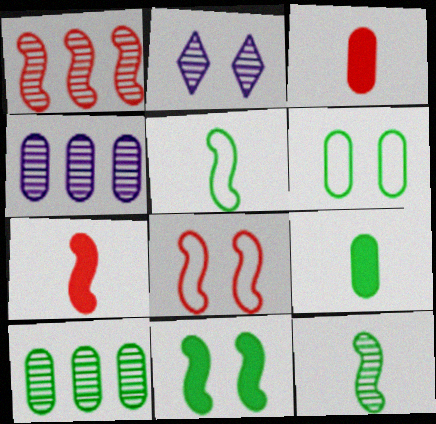[[1, 7, 8], 
[3, 4, 6], 
[6, 9, 10]]